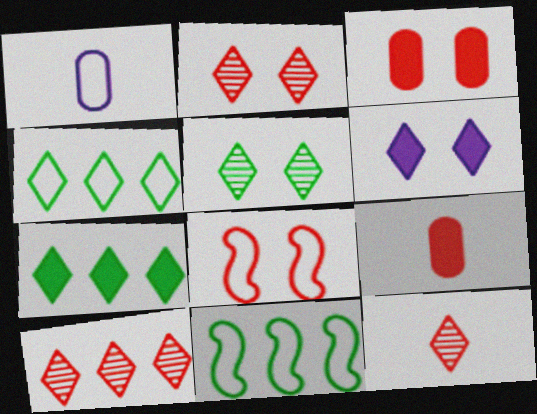[[1, 4, 8], 
[2, 3, 8], 
[2, 10, 12], 
[4, 6, 12], 
[8, 9, 10]]